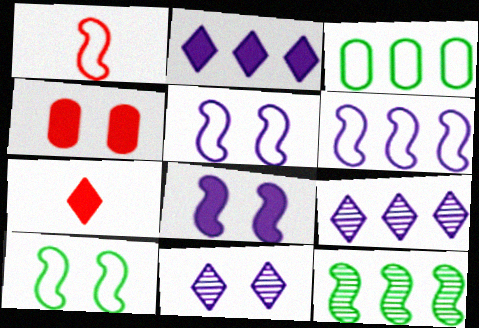[[1, 6, 10], 
[1, 8, 12], 
[4, 10, 11]]